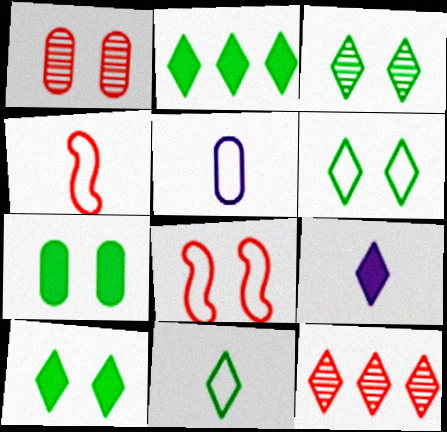[[2, 3, 11], 
[3, 6, 10], 
[4, 5, 11], 
[6, 9, 12]]